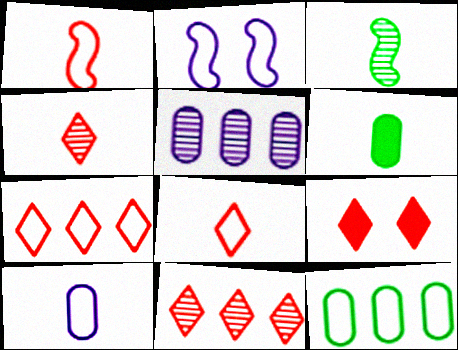[[2, 6, 11], 
[2, 8, 12], 
[4, 7, 9], 
[8, 9, 11]]